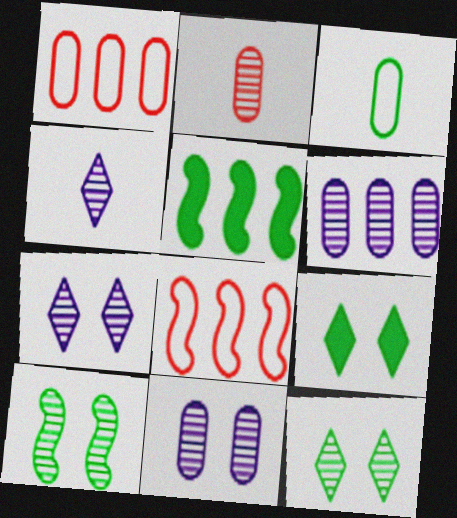[[3, 5, 12]]